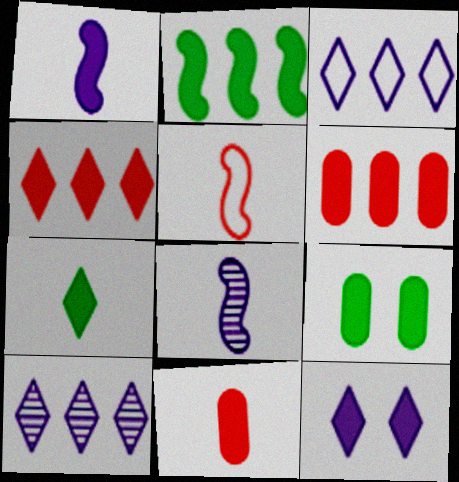[[1, 4, 9], 
[1, 7, 11], 
[2, 7, 9], 
[2, 11, 12], 
[4, 7, 12], 
[5, 9, 10]]